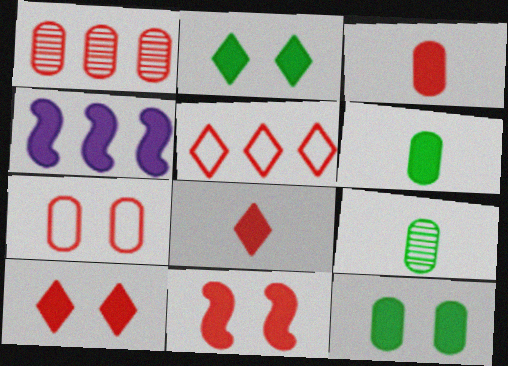[[1, 3, 7], 
[2, 3, 4], 
[4, 6, 10], 
[4, 8, 12]]